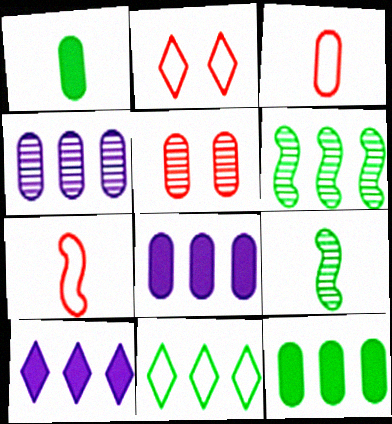[[2, 8, 9], 
[6, 11, 12]]